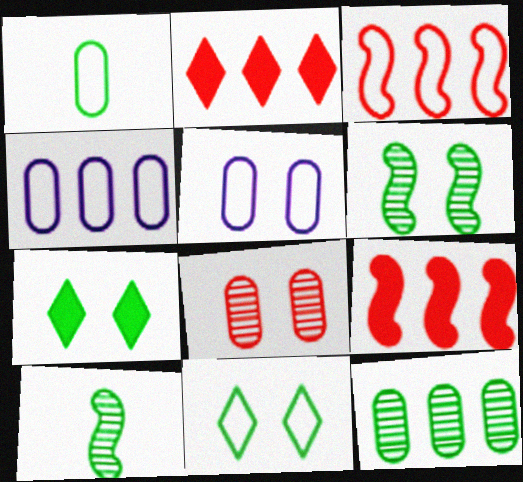[[2, 5, 10]]